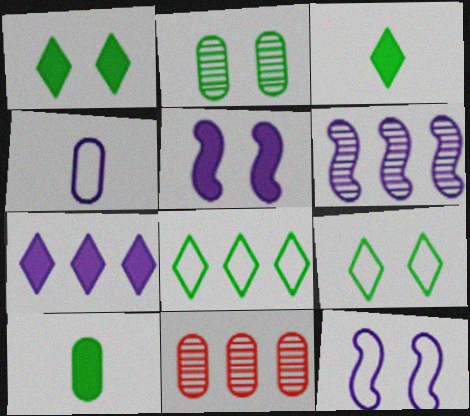[[3, 11, 12]]